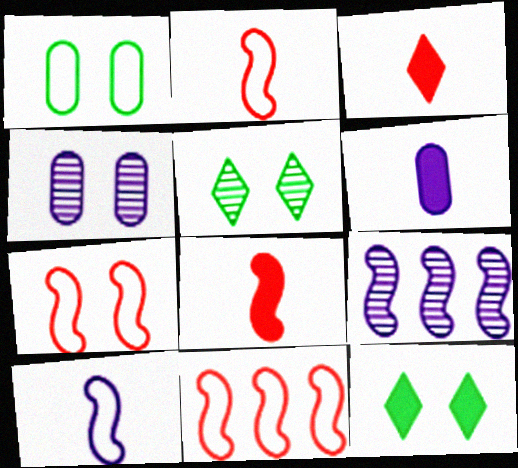[[1, 3, 9], 
[2, 7, 11], 
[4, 7, 12], 
[5, 6, 11]]